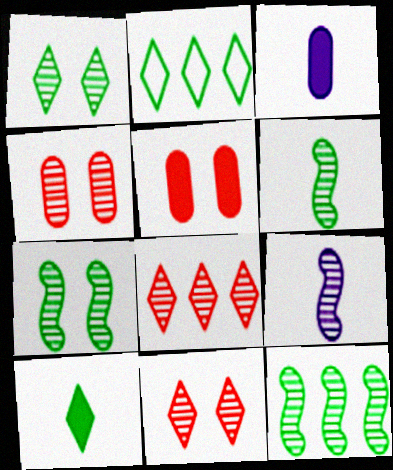[[1, 2, 10], 
[2, 5, 9], 
[6, 7, 12]]